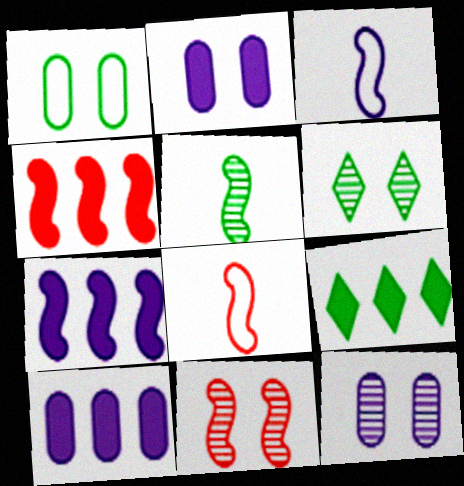[[1, 5, 9], 
[4, 8, 11], 
[4, 9, 10], 
[6, 8, 10], 
[6, 11, 12], 
[8, 9, 12]]